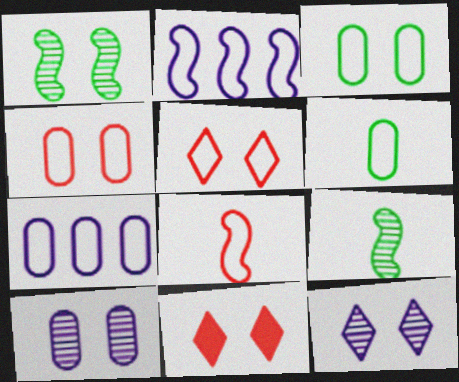[[2, 5, 6], 
[4, 6, 7], 
[7, 9, 11]]